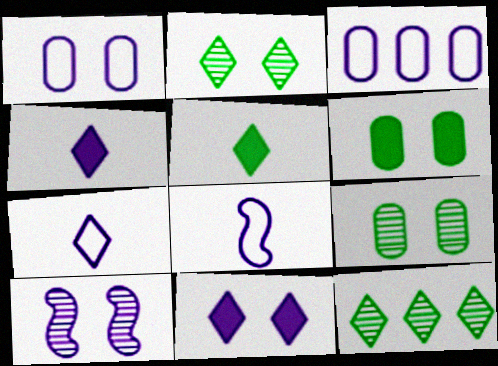[[1, 10, 11], 
[3, 4, 10]]